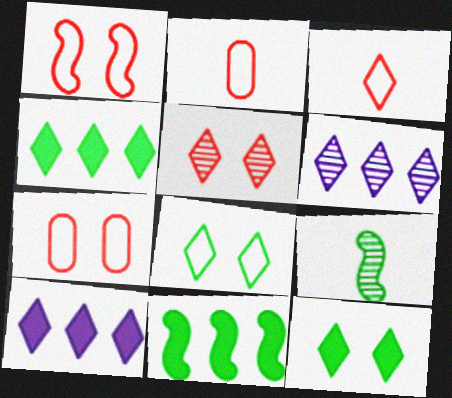[[3, 6, 12], 
[7, 9, 10]]